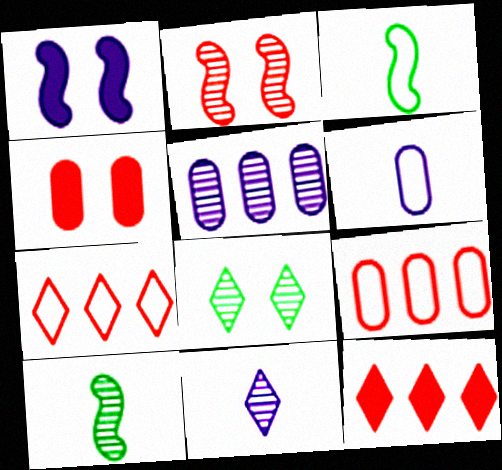[]